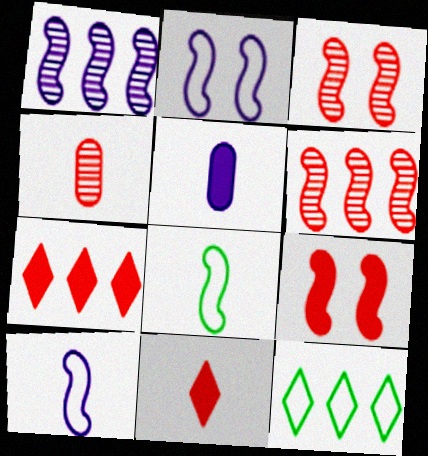[[1, 8, 9], 
[3, 5, 12]]